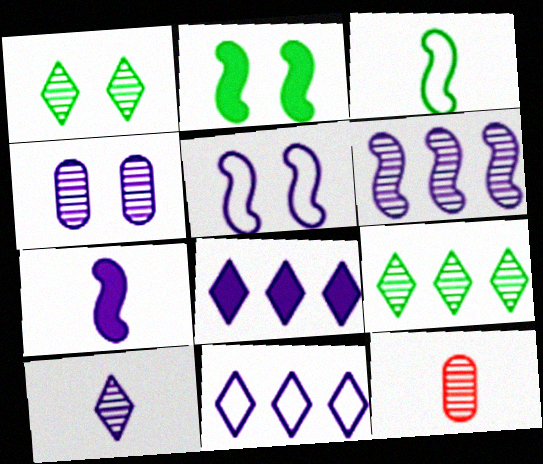[[1, 6, 12], 
[2, 11, 12], 
[4, 6, 10], 
[4, 7, 11], 
[5, 6, 7]]